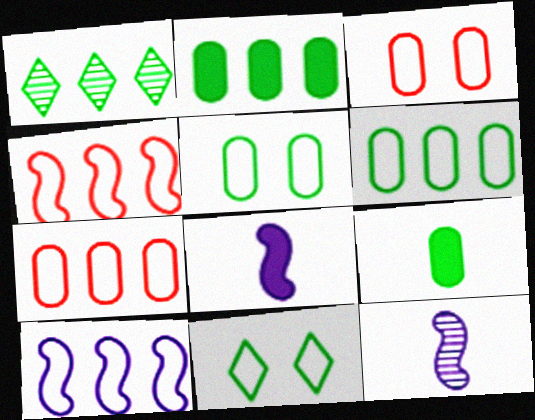[[1, 3, 8]]